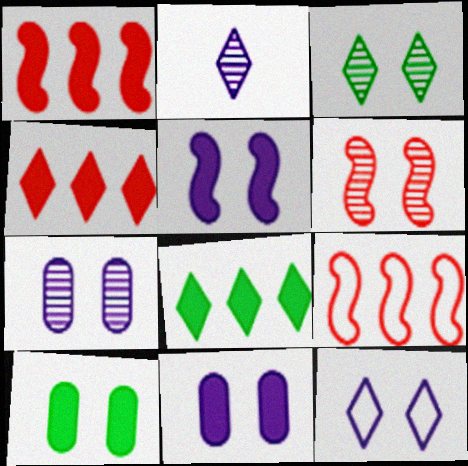[[2, 9, 10], 
[3, 6, 7], 
[5, 7, 12], 
[6, 10, 12]]